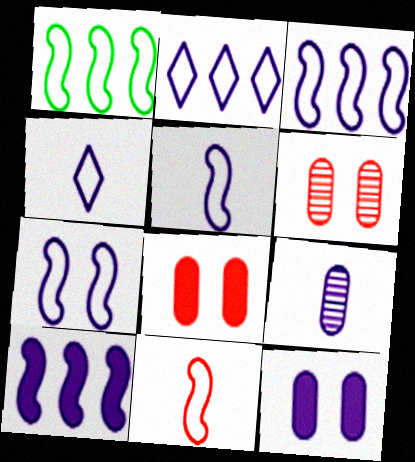[[1, 7, 11], 
[3, 5, 7]]